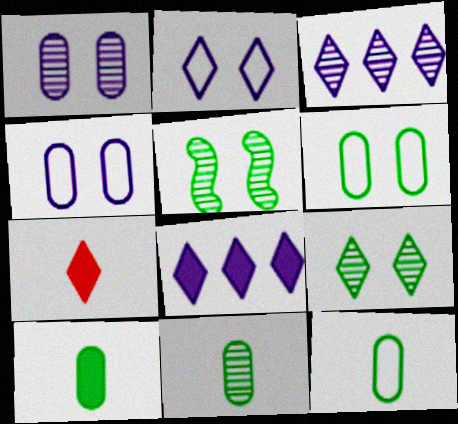[[10, 11, 12]]